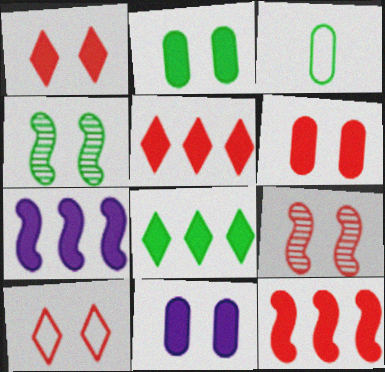[[2, 6, 11], 
[3, 4, 8], 
[4, 10, 11], 
[6, 9, 10]]